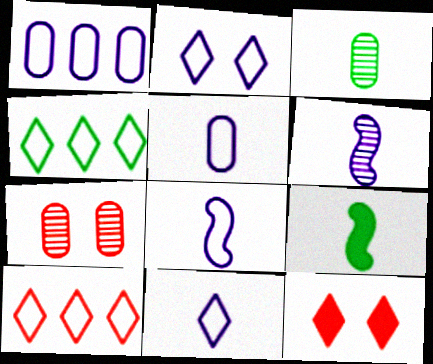[[1, 2, 8], 
[5, 8, 11]]